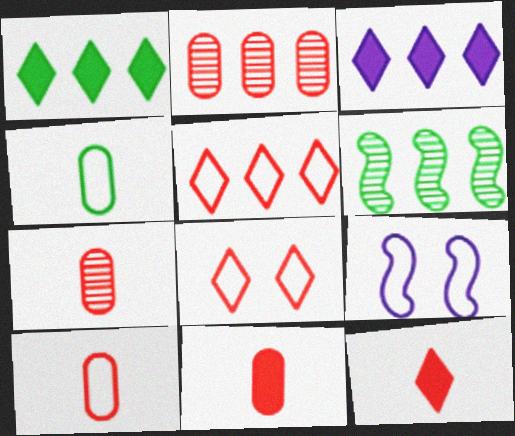[[1, 7, 9], 
[4, 5, 9], 
[7, 10, 11]]